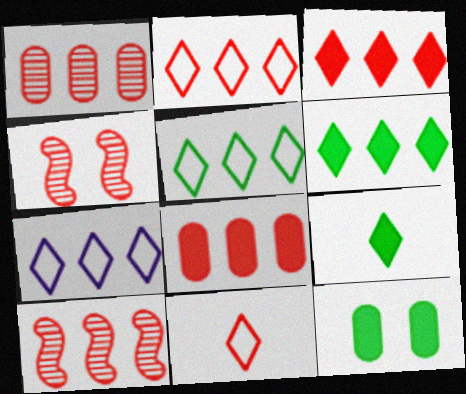[[2, 5, 7], 
[2, 8, 10], 
[4, 8, 11]]